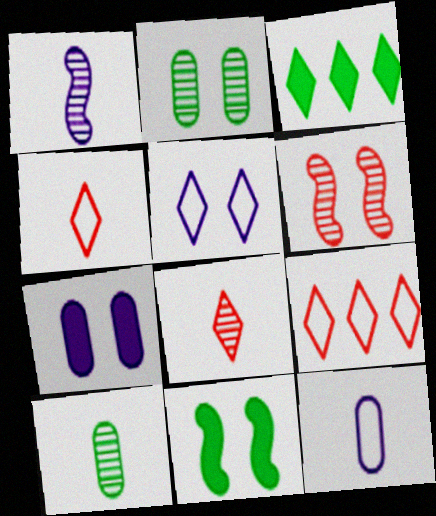[[1, 8, 10], 
[3, 5, 8], 
[3, 6, 12]]